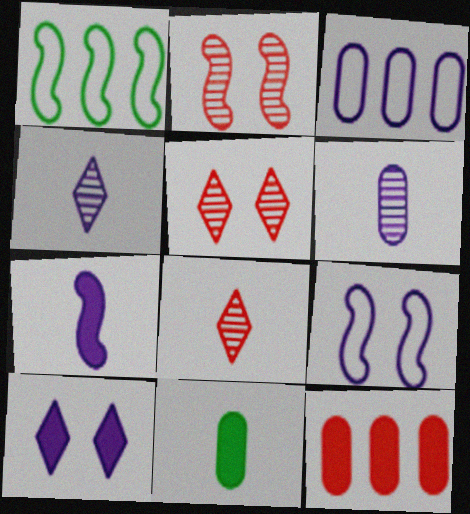[[1, 2, 7]]